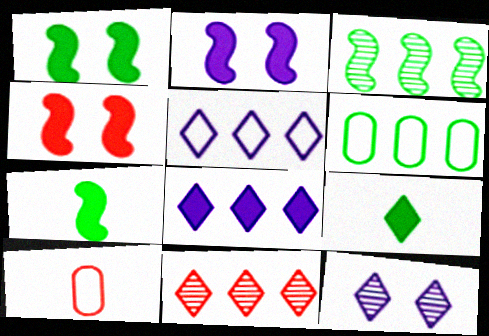[[1, 2, 4], 
[4, 10, 11]]